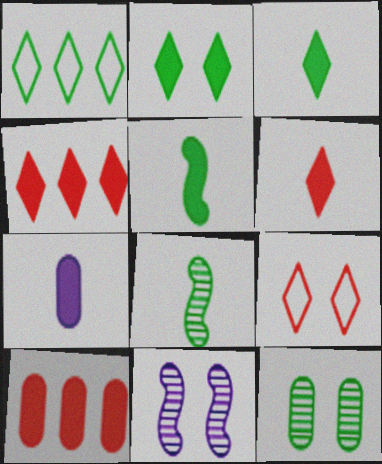[[1, 5, 12], 
[5, 6, 7]]